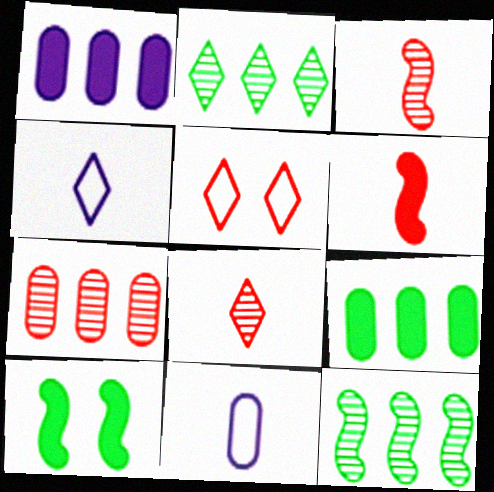[[4, 7, 10], 
[5, 6, 7]]